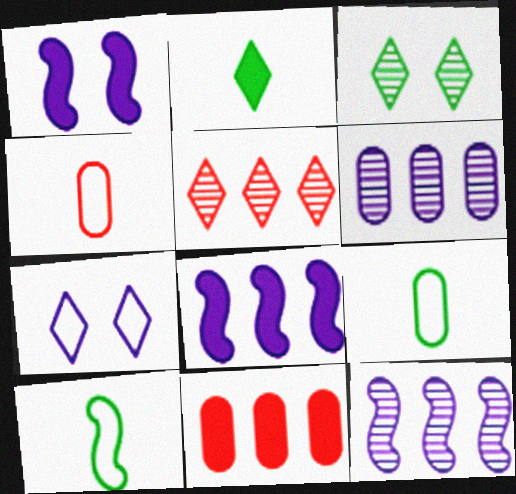[[1, 2, 11], 
[1, 5, 9], 
[2, 5, 7], 
[3, 4, 8]]